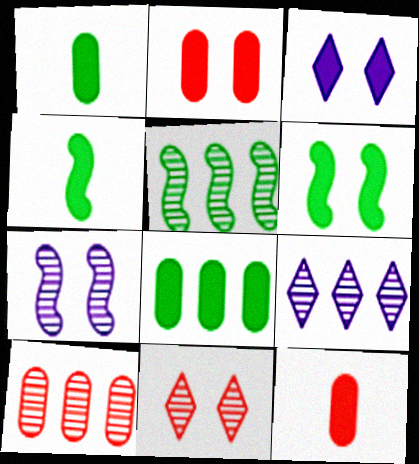[[2, 3, 6], 
[5, 9, 10]]